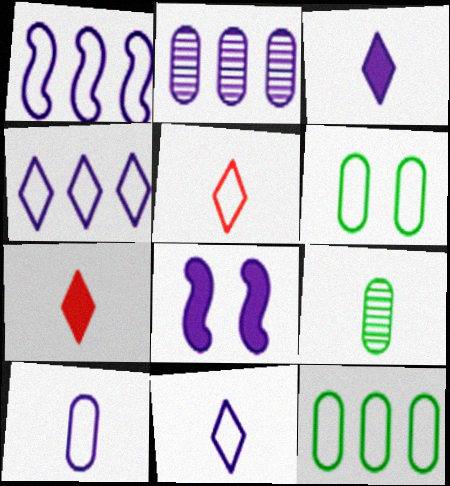[[1, 5, 6], 
[2, 8, 11]]